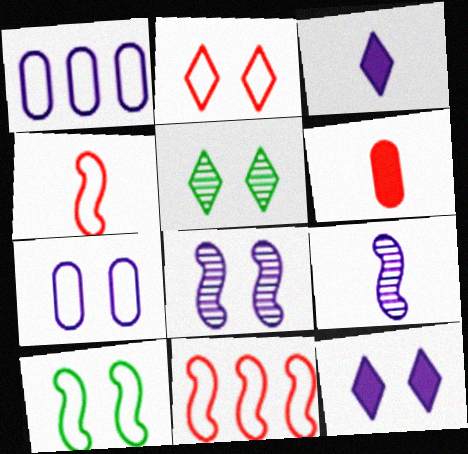[[1, 3, 8], 
[1, 9, 12], 
[2, 5, 12], 
[2, 7, 10], 
[7, 8, 12]]